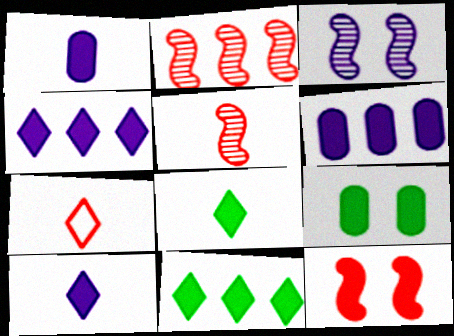[[1, 11, 12], 
[6, 8, 12]]